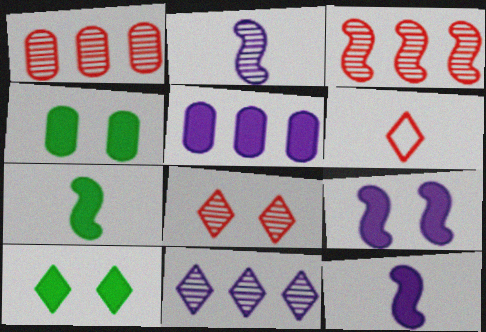[[6, 10, 11]]